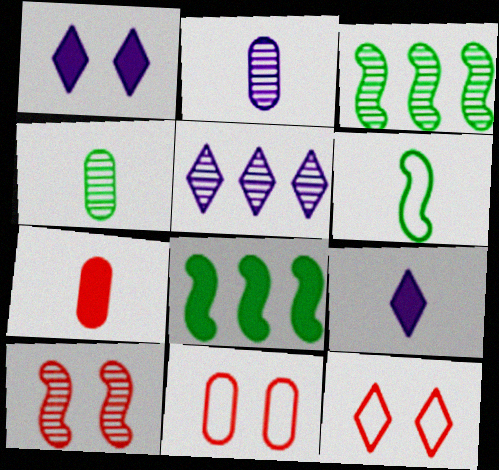[[1, 7, 8], 
[2, 8, 12], 
[3, 9, 11], 
[4, 5, 10]]